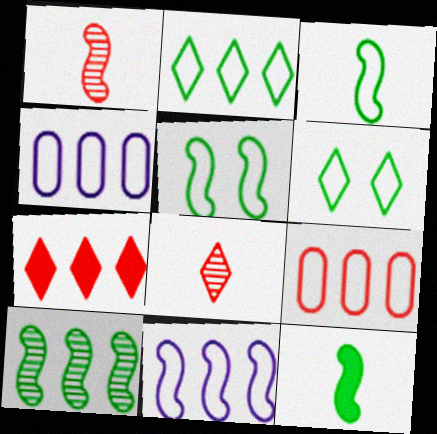[[2, 9, 11], 
[4, 7, 10], 
[5, 10, 12]]